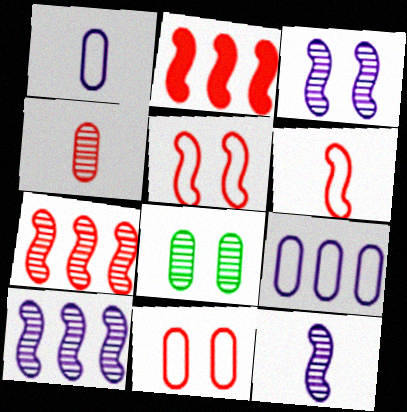[[3, 10, 12]]